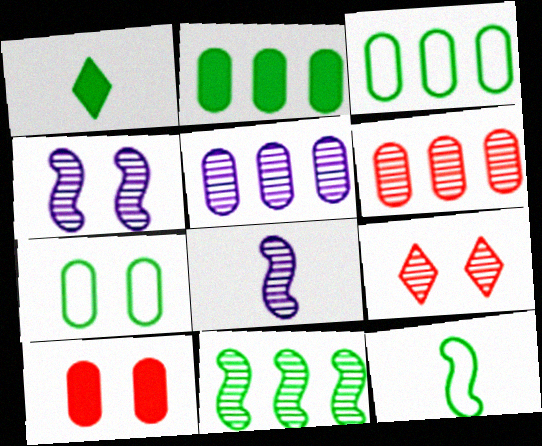[[1, 7, 11]]